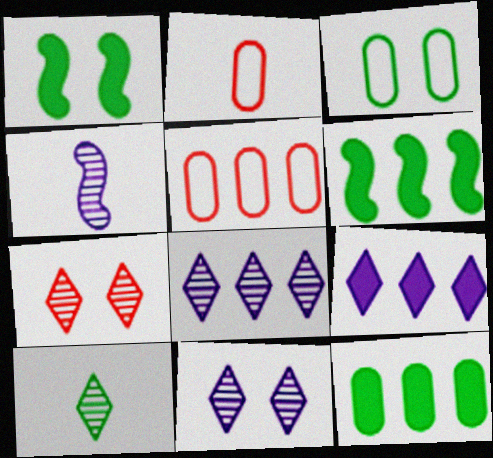[[1, 2, 8], 
[2, 6, 11], 
[3, 6, 10], 
[5, 6, 8], 
[7, 8, 10]]